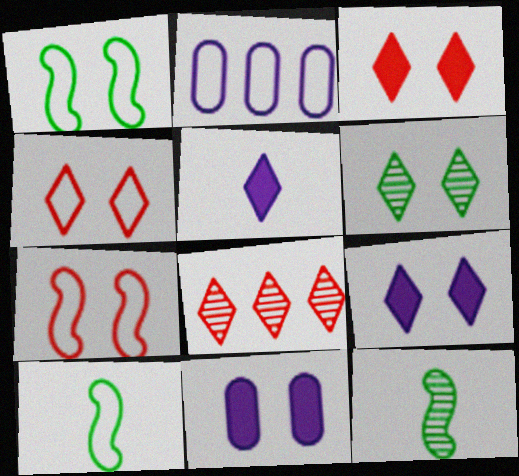[[2, 3, 12], 
[2, 4, 10], 
[4, 6, 9], 
[6, 7, 11], 
[8, 10, 11]]